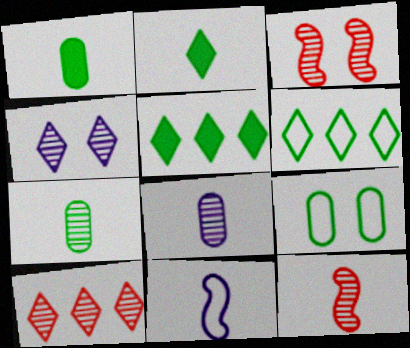[]